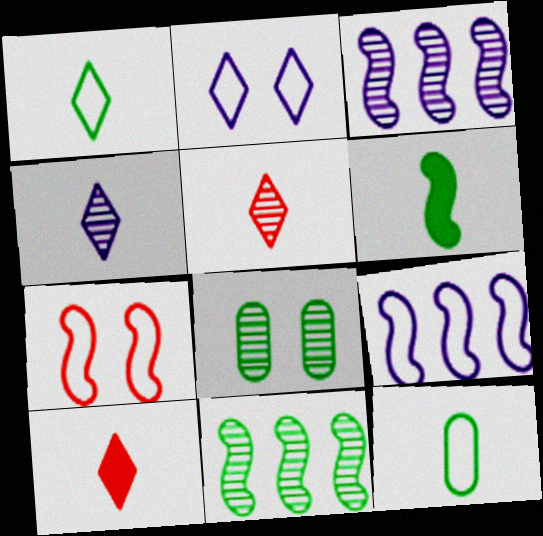[[1, 4, 10], 
[3, 5, 8], 
[3, 6, 7], 
[8, 9, 10]]